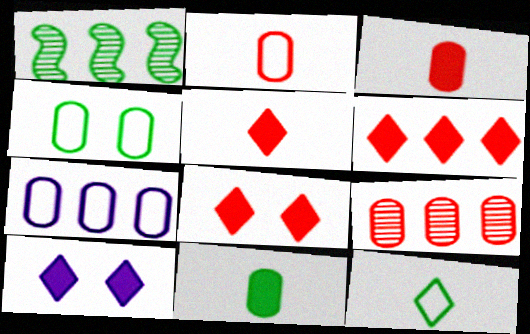[[1, 2, 10], 
[1, 6, 7], 
[2, 4, 7], 
[5, 6, 8]]